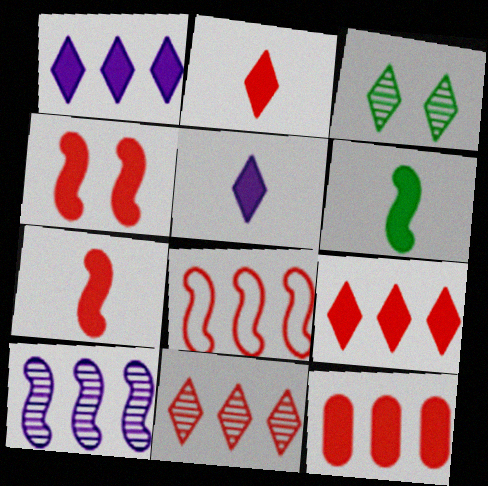[[2, 4, 12], 
[8, 11, 12]]